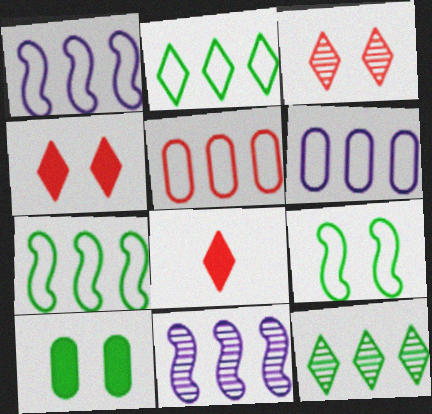[[1, 2, 5]]